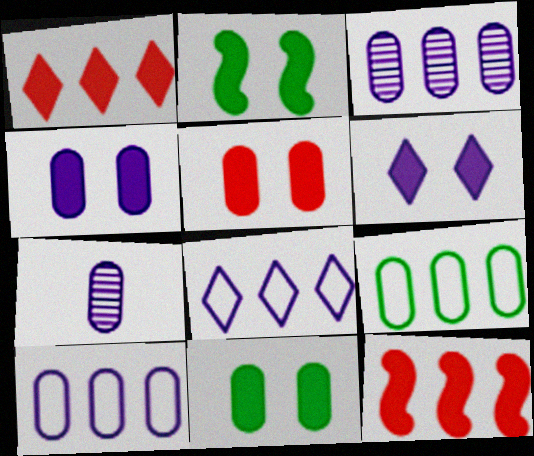[[2, 5, 6], 
[4, 5, 11], 
[4, 7, 10], 
[5, 7, 9]]